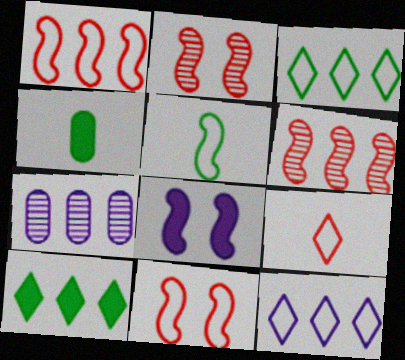[[1, 7, 10], 
[2, 4, 12], 
[5, 6, 8]]